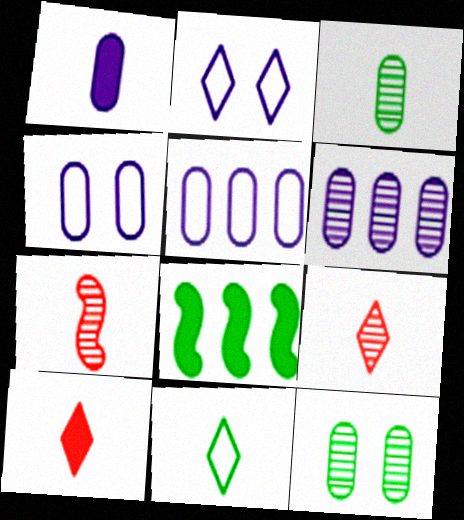[[1, 4, 6], 
[1, 7, 11], 
[4, 8, 9], 
[8, 11, 12]]